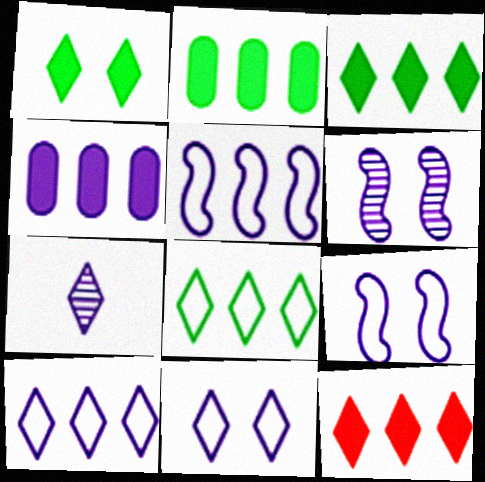[[4, 7, 9]]